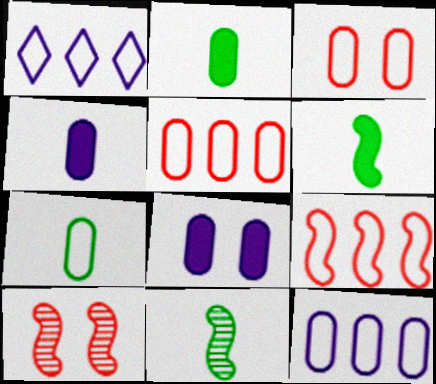[[1, 2, 10], 
[3, 7, 12]]